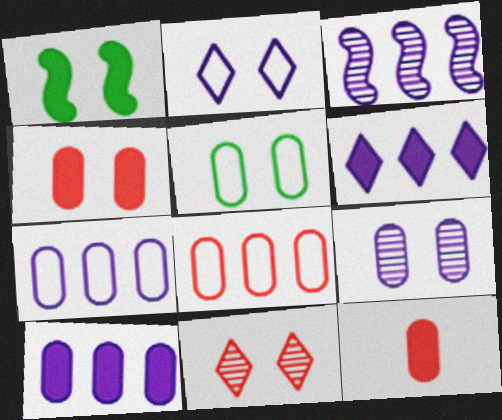[[1, 6, 12], 
[3, 6, 7], 
[4, 5, 9]]